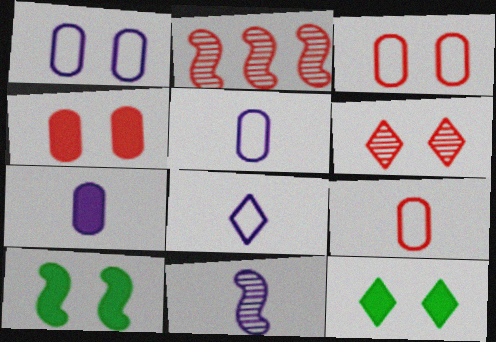[[1, 6, 10], 
[2, 5, 12], 
[7, 8, 11]]